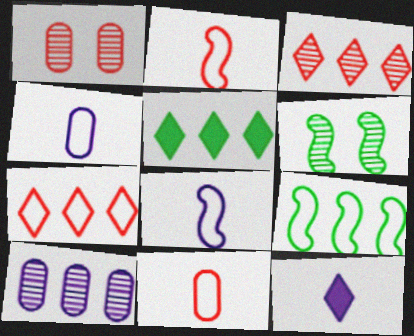[[1, 5, 8], 
[1, 9, 12]]